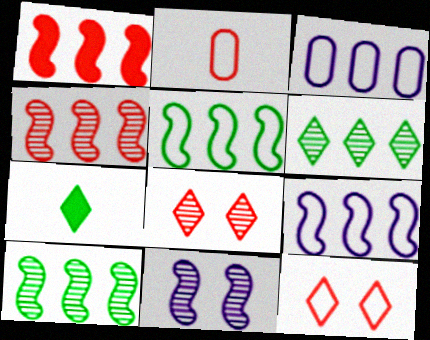[[1, 2, 8], 
[1, 3, 6], 
[1, 9, 10]]